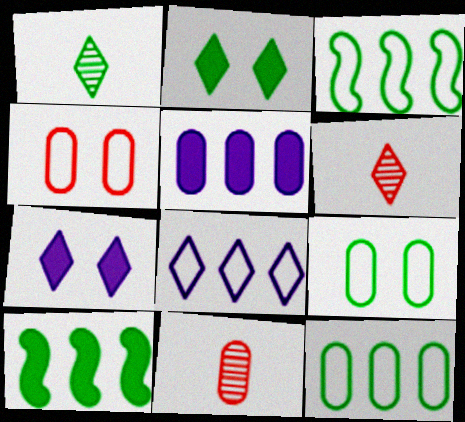[[1, 9, 10], 
[2, 6, 8], 
[3, 7, 11], 
[5, 9, 11]]